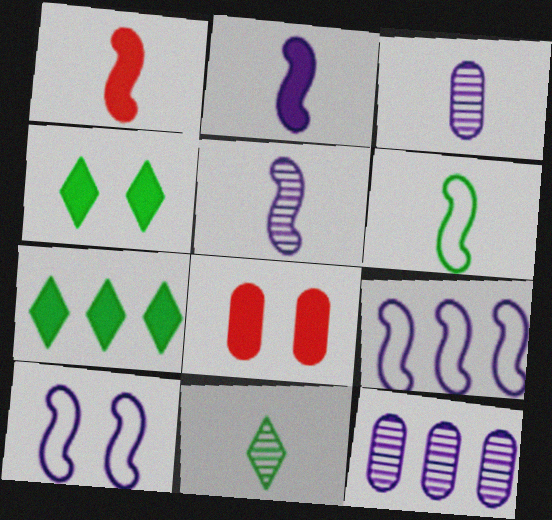[[1, 5, 6], 
[2, 7, 8], 
[8, 9, 11]]